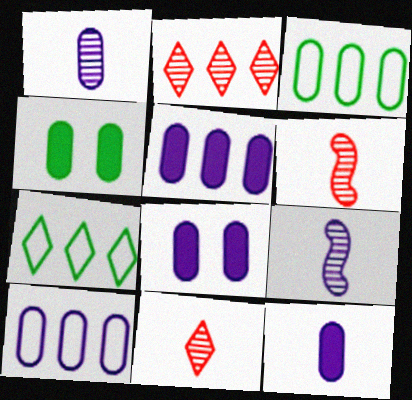[[1, 8, 10], 
[5, 8, 12], 
[6, 7, 8]]